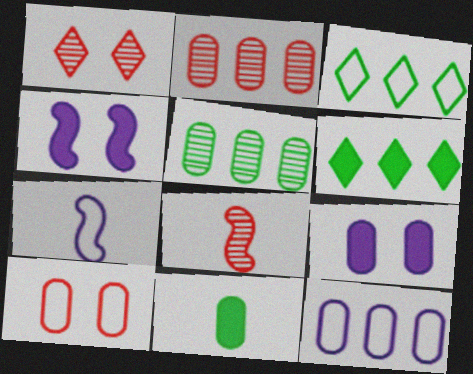[[1, 2, 8], 
[3, 7, 10], 
[3, 8, 9]]